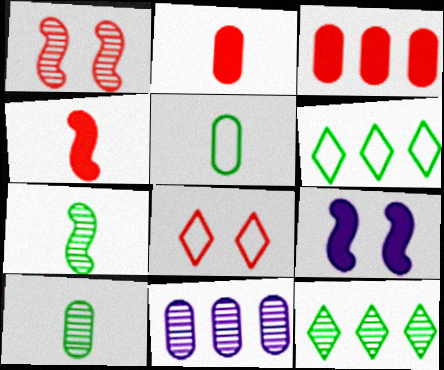[]